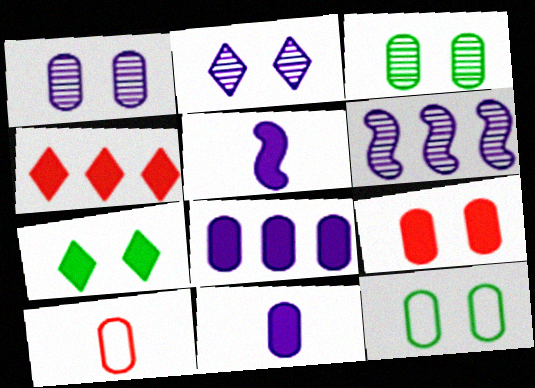[[1, 9, 12], 
[3, 8, 10], 
[6, 7, 10]]